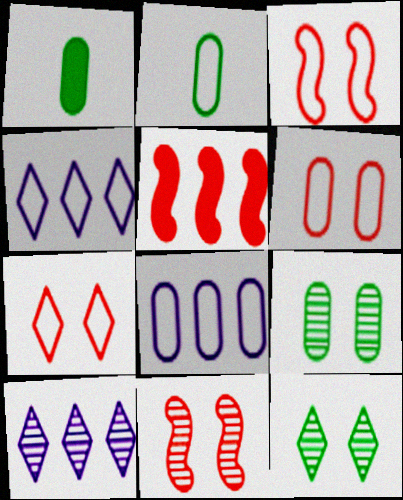[[1, 3, 10], 
[1, 4, 11], 
[2, 3, 4], 
[2, 6, 8], 
[3, 6, 7]]